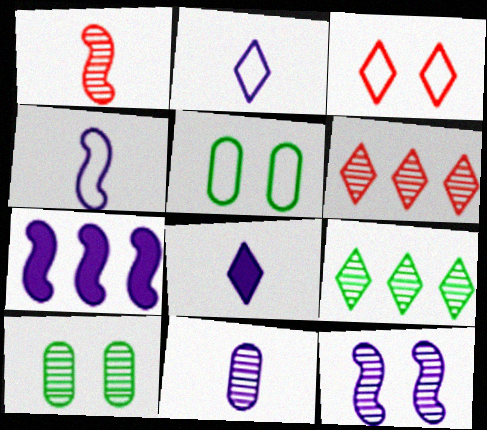[[3, 8, 9], 
[4, 7, 12], 
[4, 8, 11]]